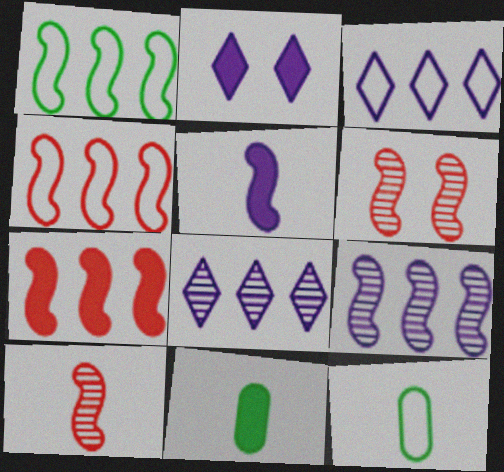[[1, 5, 6], 
[1, 7, 9], 
[2, 7, 11], 
[3, 6, 11]]